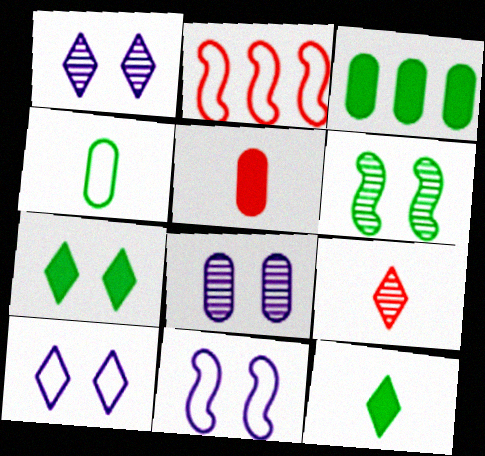[[2, 4, 10], 
[2, 8, 12], 
[3, 9, 11]]